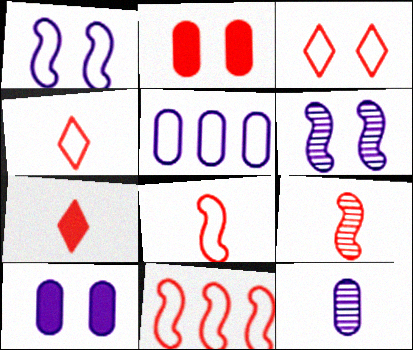[[5, 10, 12]]